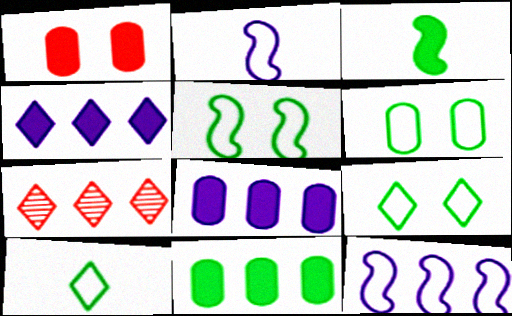[[1, 3, 4], 
[5, 6, 9], 
[7, 11, 12]]